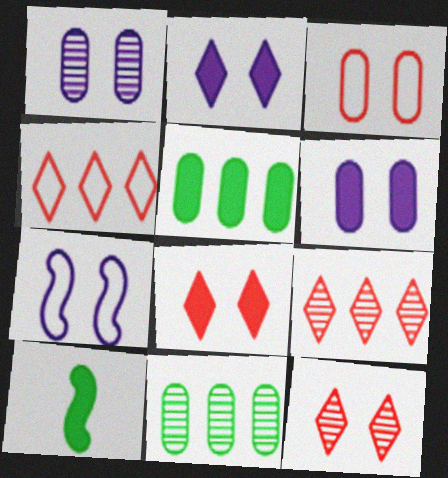[[1, 2, 7], 
[1, 4, 10]]